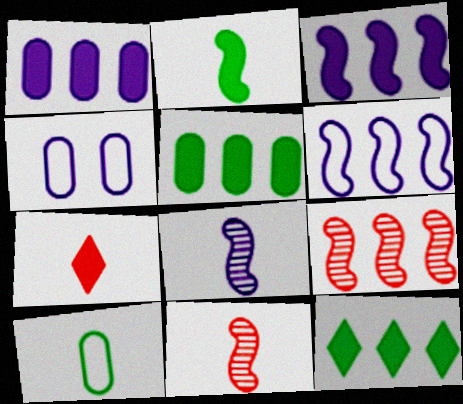[[4, 11, 12], 
[7, 8, 10]]